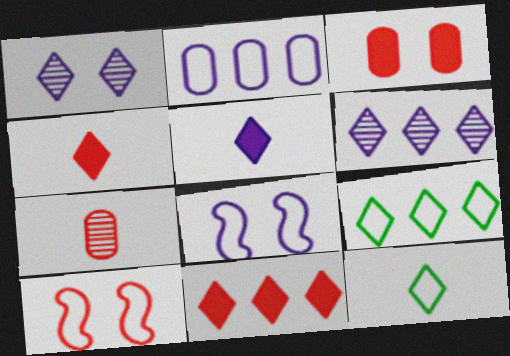[[1, 4, 9], 
[1, 11, 12], 
[2, 10, 12], 
[6, 9, 11], 
[7, 10, 11]]